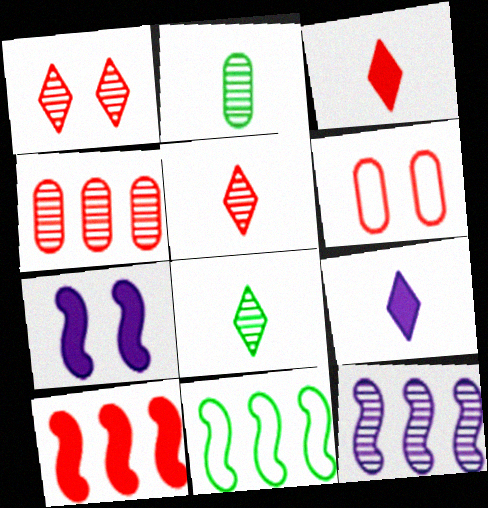[[1, 2, 12], 
[5, 6, 10], 
[10, 11, 12]]